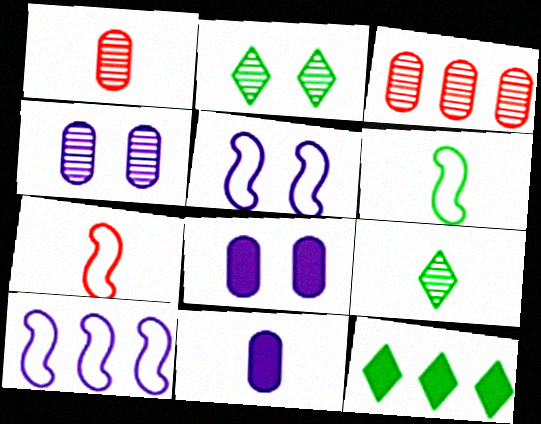[[1, 5, 12], 
[3, 10, 12], 
[4, 7, 12], 
[7, 9, 11]]